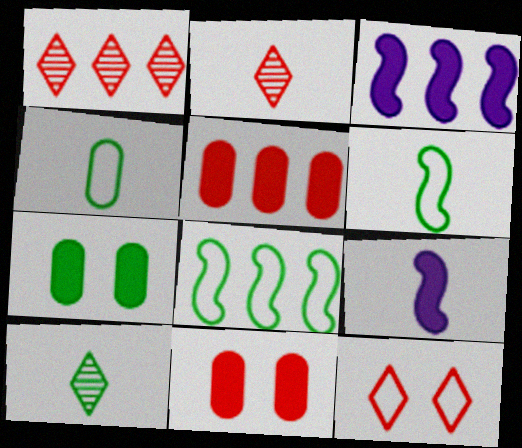[[2, 4, 9], 
[7, 8, 10]]